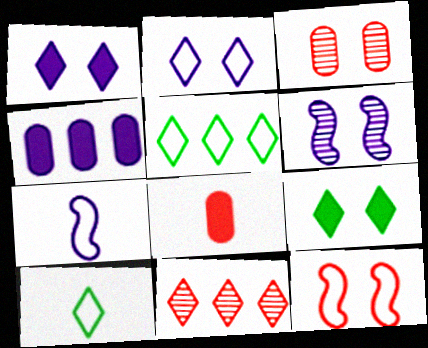[[1, 10, 11], 
[5, 6, 8], 
[8, 11, 12]]